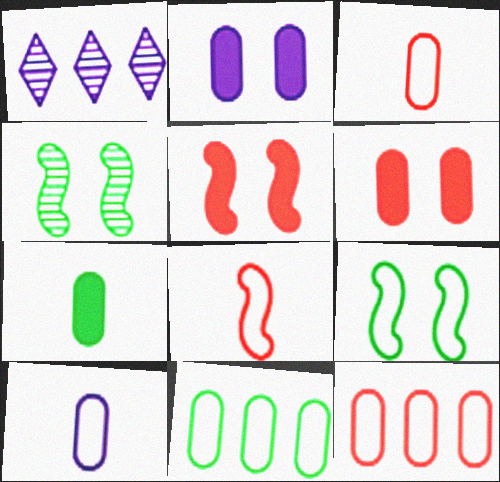[]